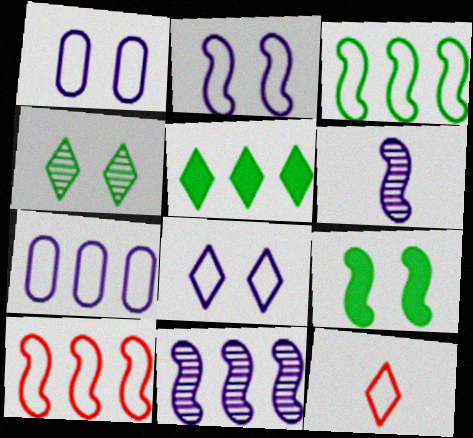[[1, 2, 8], 
[1, 3, 12], 
[6, 9, 10]]